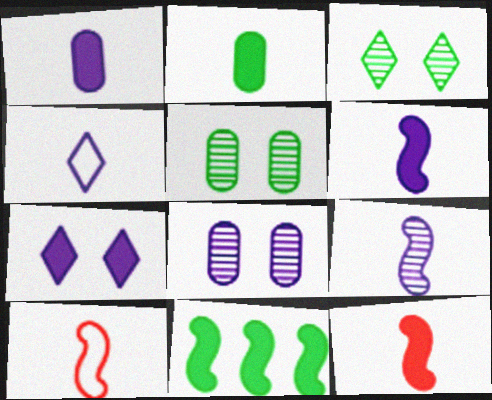[[1, 4, 9]]